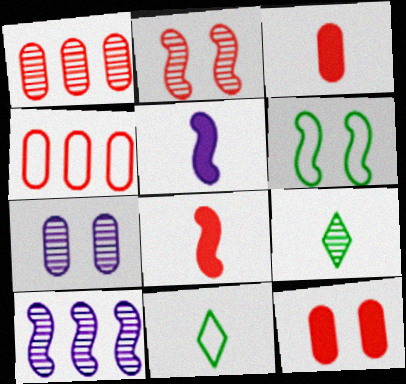[[6, 8, 10], 
[10, 11, 12]]